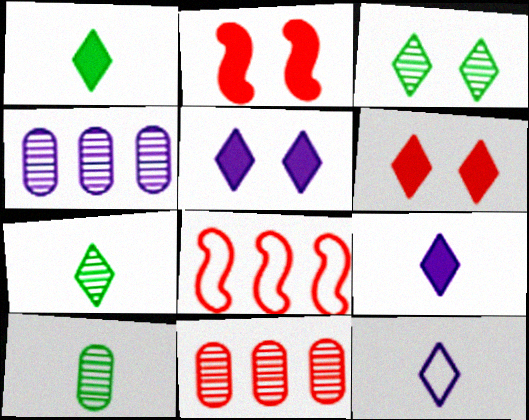[[5, 8, 10]]